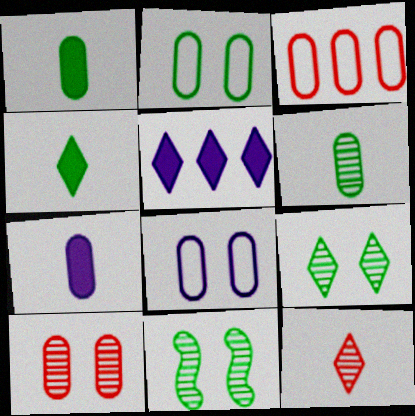[]